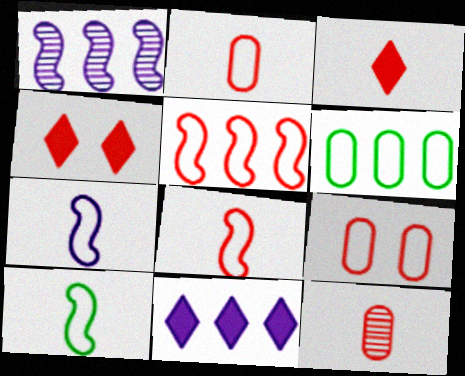[[3, 8, 12], 
[4, 5, 12], 
[7, 8, 10]]